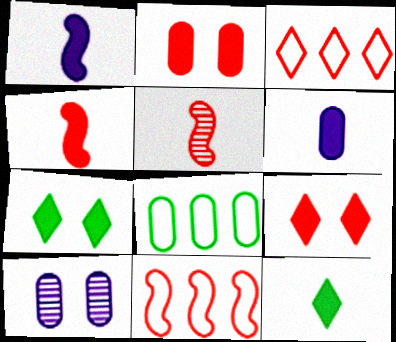[[2, 3, 5], 
[4, 6, 12], 
[10, 11, 12]]